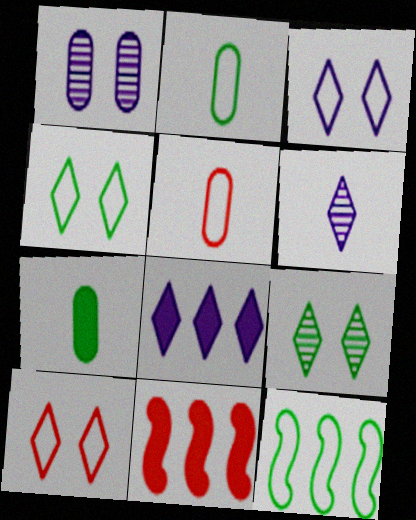[[2, 4, 12], 
[3, 4, 10], 
[3, 5, 12], 
[3, 6, 8], 
[7, 9, 12]]